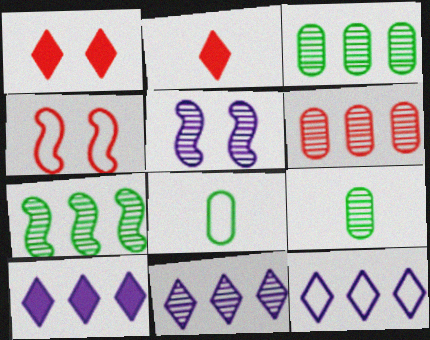[[2, 4, 6], 
[4, 8, 12], 
[4, 9, 10], 
[6, 7, 11], 
[10, 11, 12]]